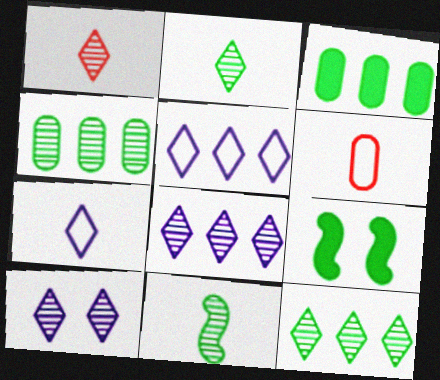[[1, 10, 12], 
[6, 8, 9]]